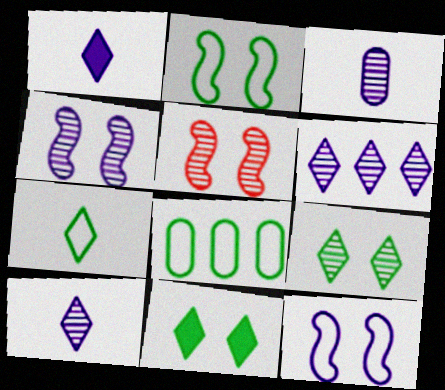[[1, 5, 8], 
[2, 7, 8], 
[3, 4, 6]]